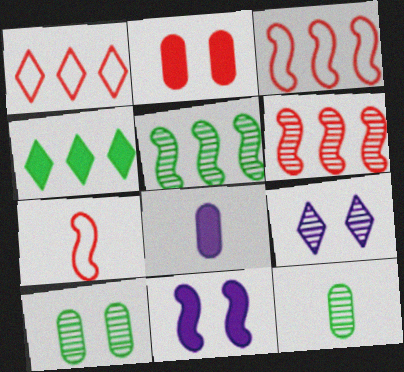[[1, 11, 12], 
[5, 7, 11], 
[6, 9, 12]]